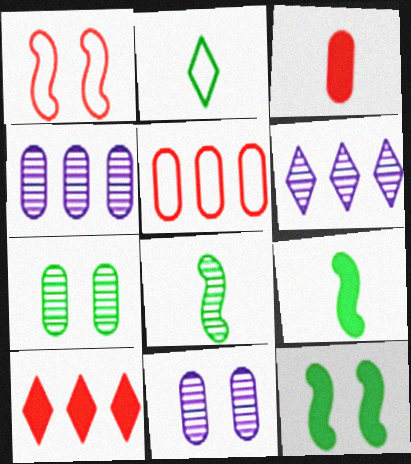[]